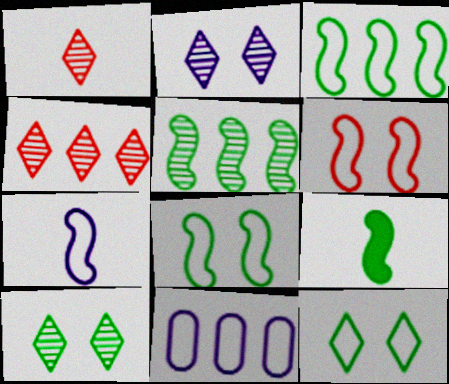[[3, 6, 7], 
[5, 8, 9]]